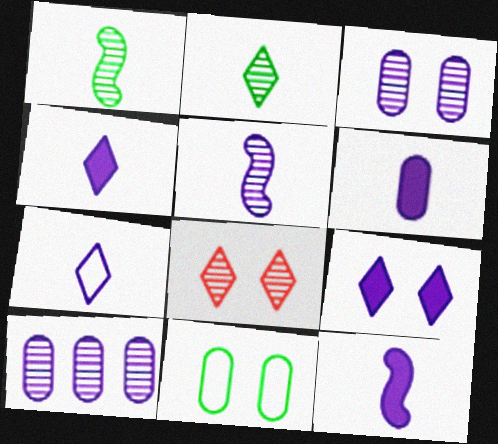[[1, 8, 10], 
[4, 6, 12], 
[5, 6, 7]]